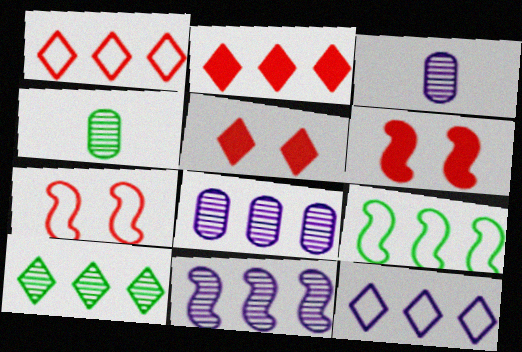[[2, 8, 9], 
[2, 10, 12], 
[3, 5, 9], 
[4, 6, 12]]